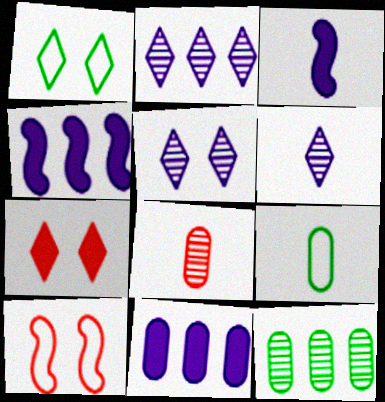[[1, 4, 8], 
[1, 5, 7], 
[2, 5, 6]]